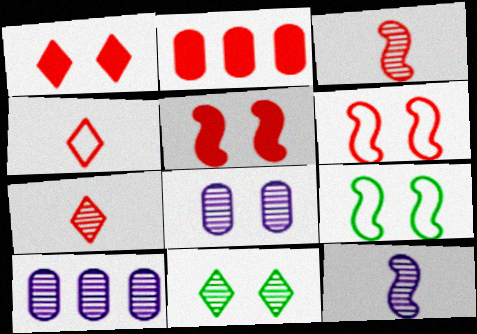[[1, 8, 9], 
[2, 6, 7], 
[3, 10, 11]]